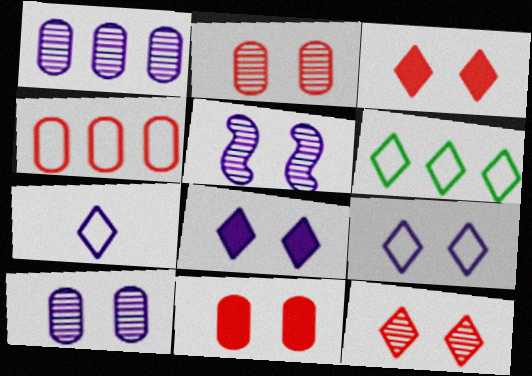[]